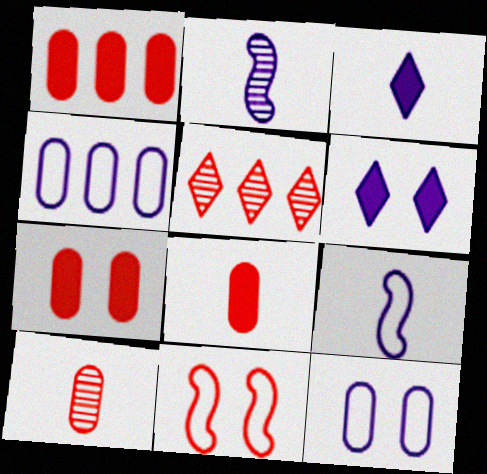[[1, 7, 8], 
[2, 4, 6], 
[5, 8, 11]]